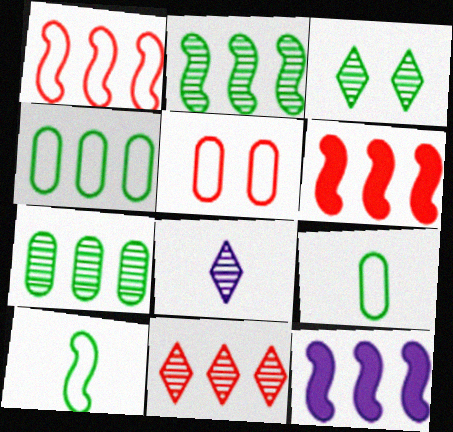[[1, 2, 12], 
[3, 8, 11], 
[4, 11, 12]]